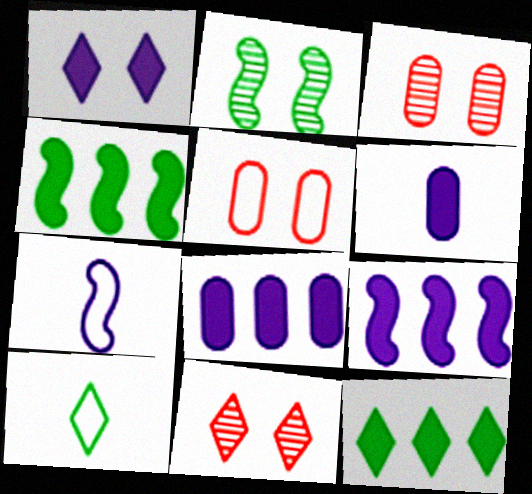[[1, 2, 5], 
[1, 6, 9], 
[3, 7, 12], 
[3, 9, 10]]